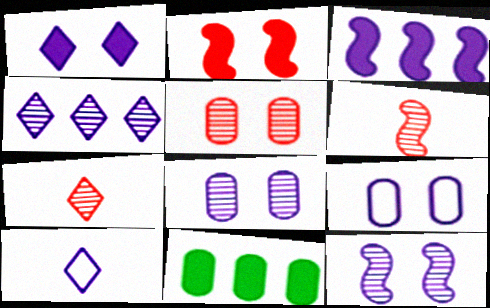[[1, 4, 10], 
[1, 9, 12], 
[3, 8, 10]]